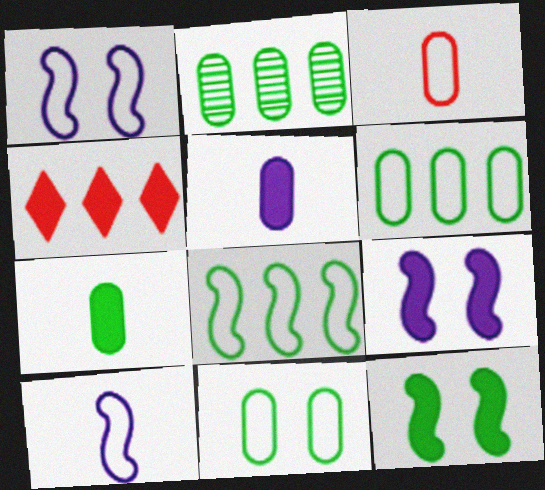[[2, 7, 11], 
[4, 5, 12], 
[4, 7, 9]]